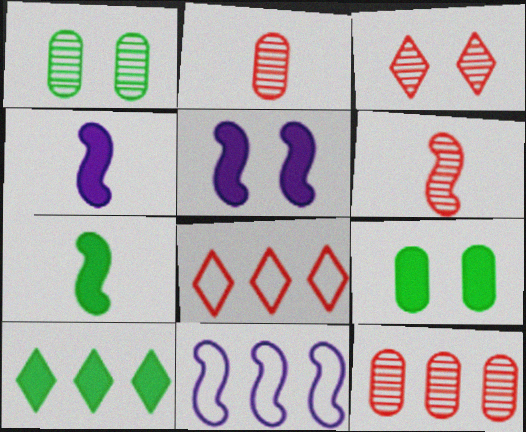[[1, 4, 8], 
[3, 6, 12], 
[7, 9, 10], 
[10, 11, 12]]